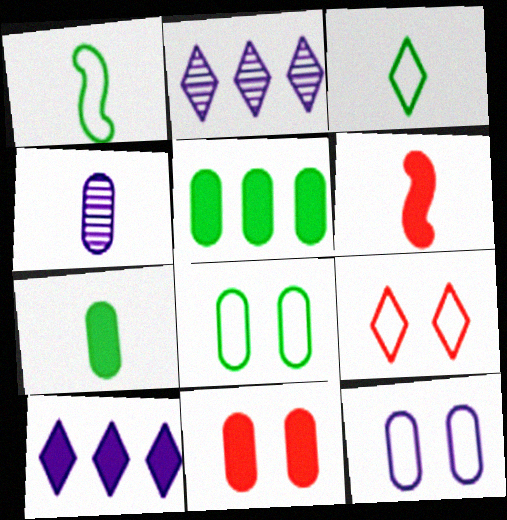[[1, 2, 11], 
[2, 6, 8], 
[3, 4, 6]]